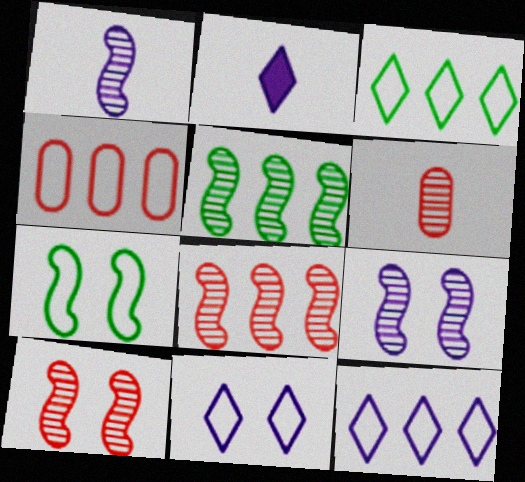[[1, 5, 10]]